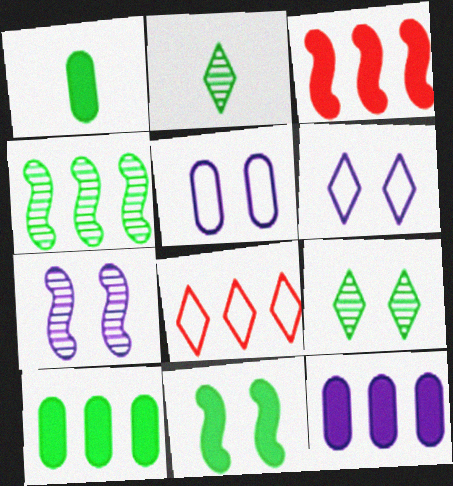[[1, 7, 8], 
[2, 3, 5], 
[4, 8, 12]]